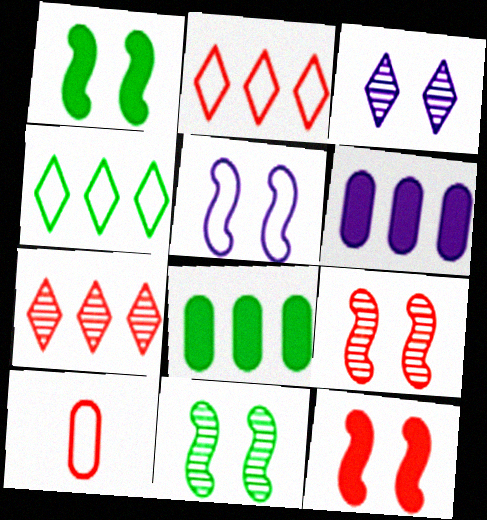[[1, 5, 9], 
[4, 5, 10], 
[5, 11, 12], 
[7, 10, 12]]